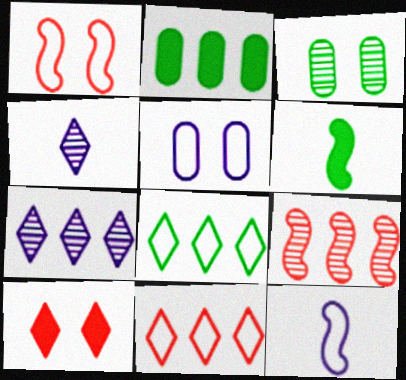[[1, 2, 4], 
[3, 4, 9], 
[3, 6, 8], 
[4, 8, 10]]